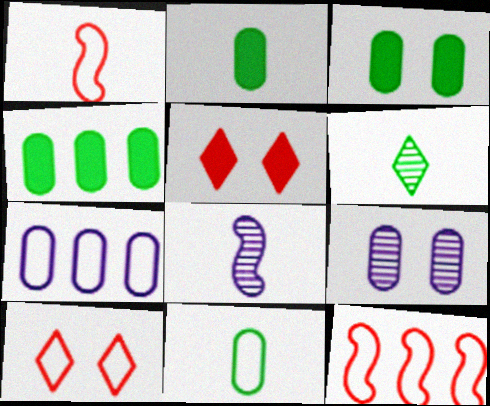[[2, 3, 4], 
[4, 8, 10]]